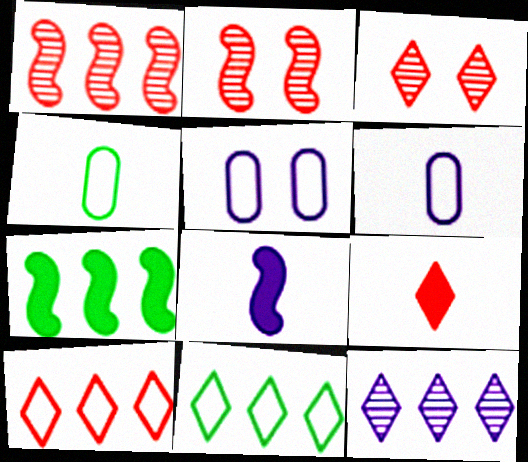[[3, 6, 7], 
[3, 9, 10], 
[5, 8, 12]]